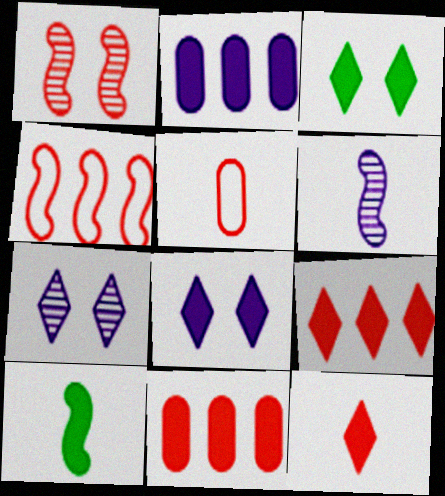[[1, 5, 9], 
[8, 10, 11]]